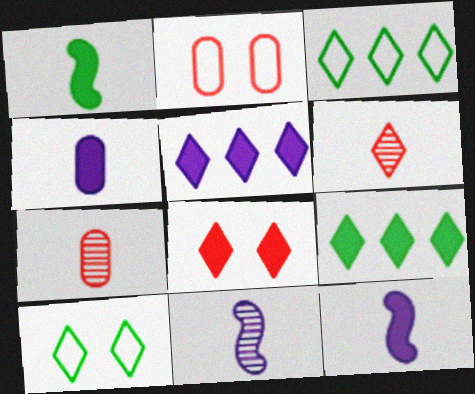[[2, 9, 11], 
[5, 6, 10]]